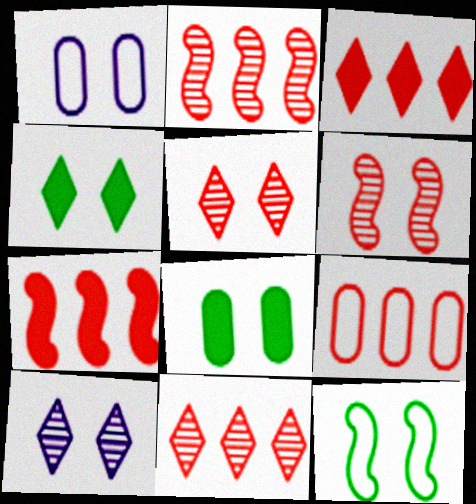[[1, 4, 6], 
[2, 3, 9], 
[7, 9, 11]]